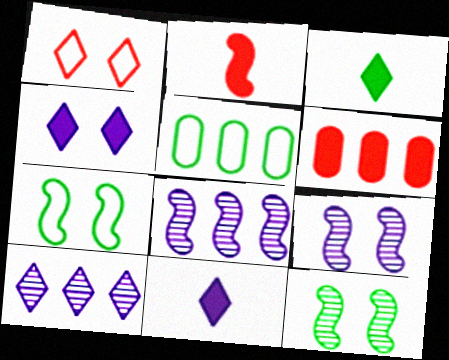[[1, 3, 10], 
[2, 7, 8], 
[3, 5, 12]]